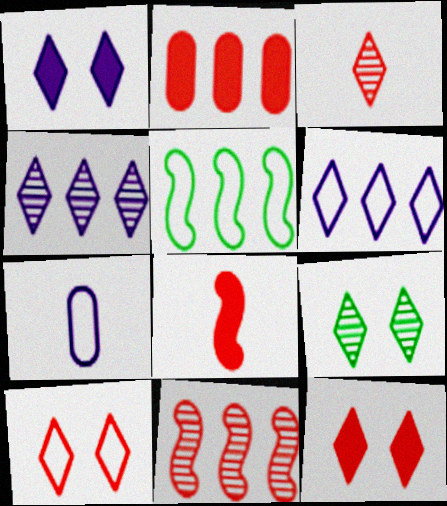[[1, 9, 10], 
[2, 4, 5], 
[2, 8, 12], 
[3, 4, 9], 
[5, 7, 10]]